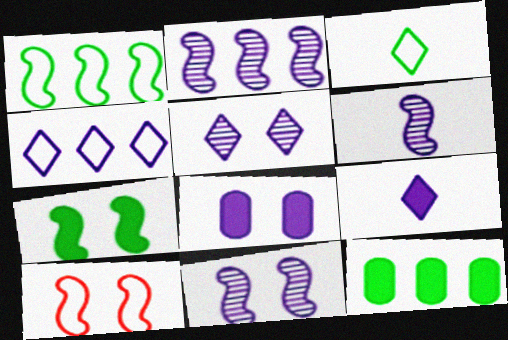[[2, 6, 11], 
[4, 5, 9], 
[4, 6, 8], 
[7, 10, 11]]